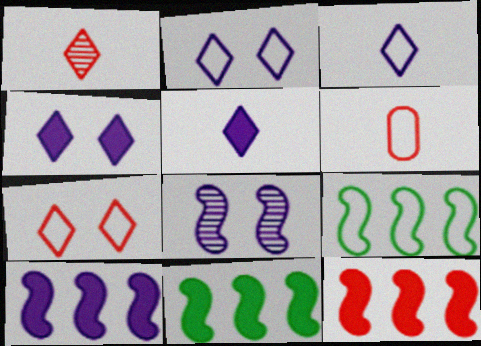[[2, 6, 9], 
[10, 11, 12]]